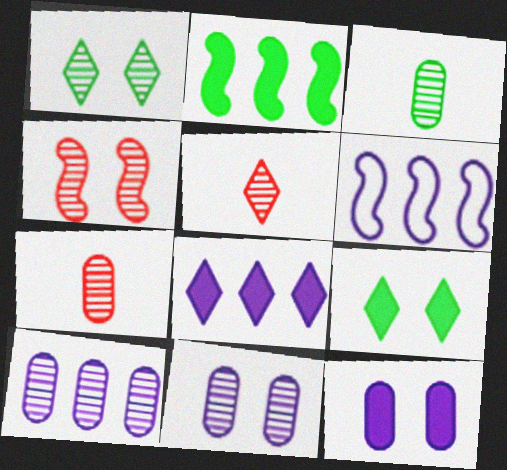[[1, 4, 11], 
[6, 7, 9], 
[6, 8, 10]]